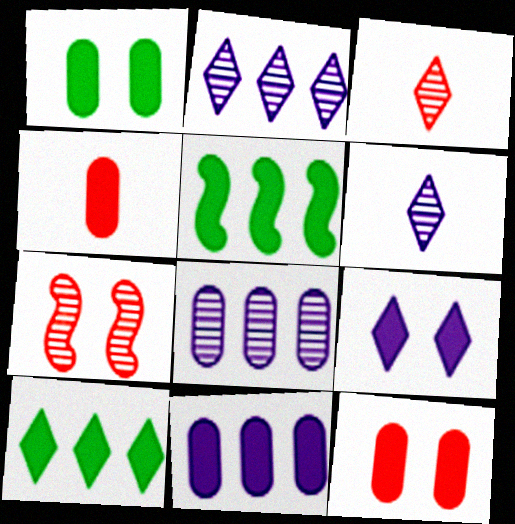[[1, 4, 11], 
[4, 5, 9]]